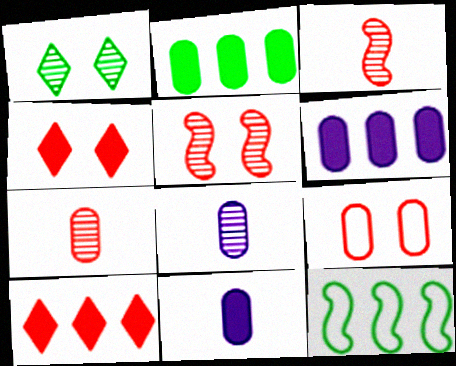[[2, 8, 9], 
[3, 9, 10], 
[4, 5, 9], 
[4, 8, 12]]